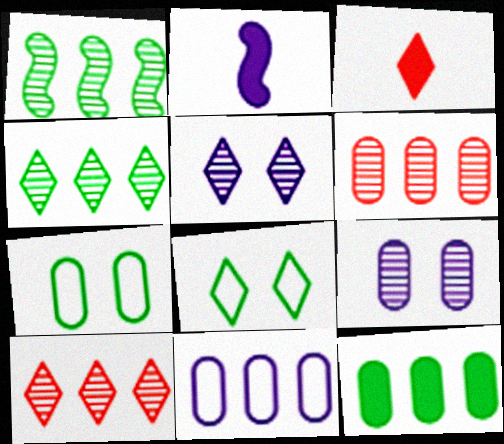[[2, 5, 11], 
[2, 6, 8], 
[2, 7, 10], 
[6, 11, 12]]